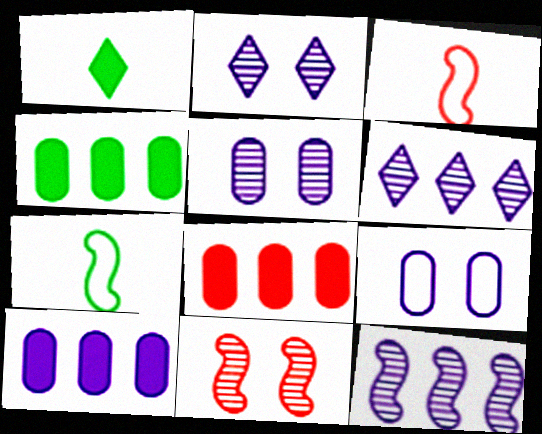[[2, 3, 4], 
[2, 7, 8], 
[4, 8, 10]]